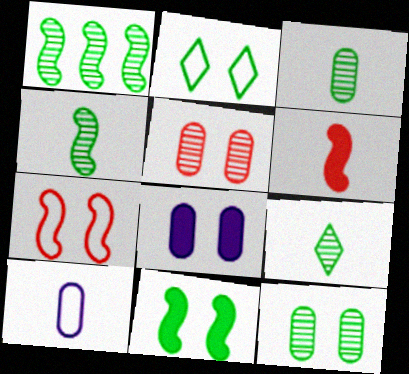[[1, 9, 12], 
[2, 11, 12], 
[3, 4, 9], 
[6, 9, 10]]